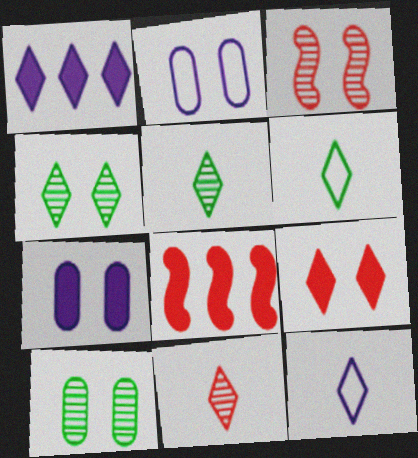[[2, 5, 8], 
[8, 10, 12]]